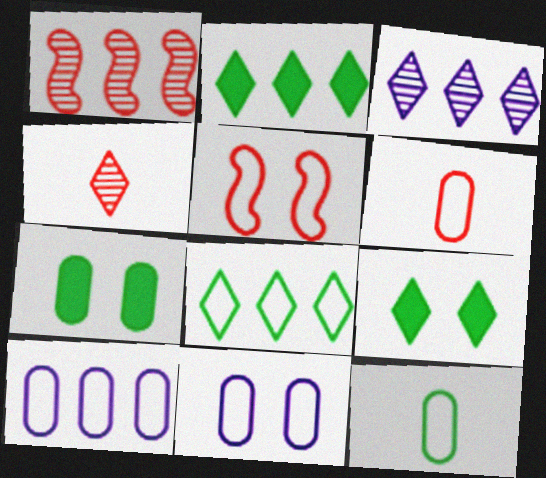[[1, 2, 10]]